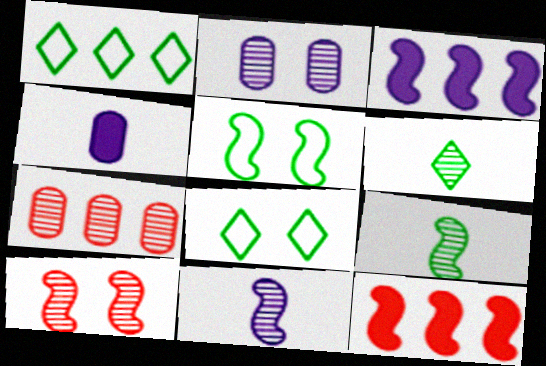[[1, 3, 7], 
[1, 4, 10], 
[5, 11, 12]]